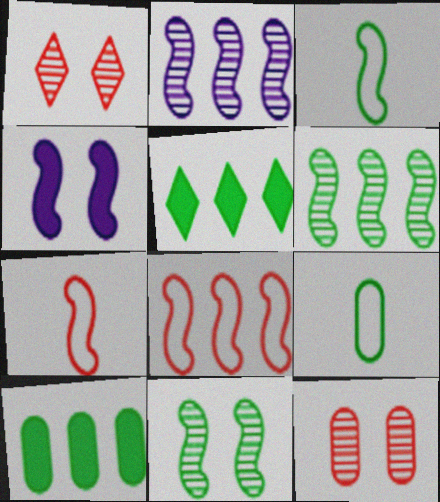[[4, 6, 7], 
[5, 9, 11]]